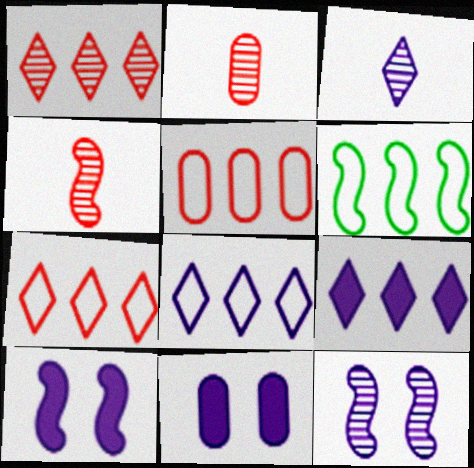[[4, 6, 10], 
[5, 6, 8]]